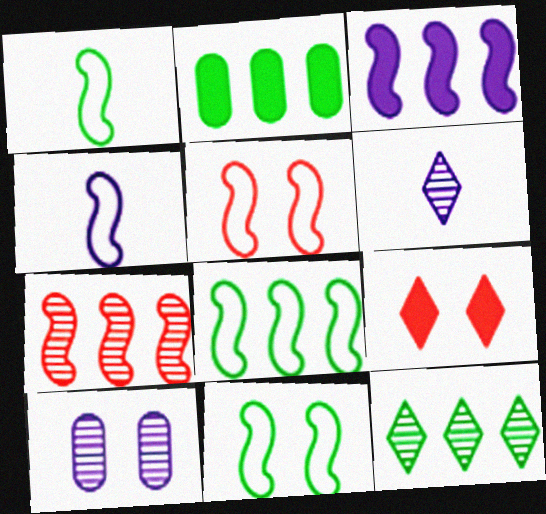[[1, 8, 11], 
[2, 5, 6], 
[2, 8, 12], 
[3, 7, 8], 
[4, 5, 8], 
[9, 10, 11]]